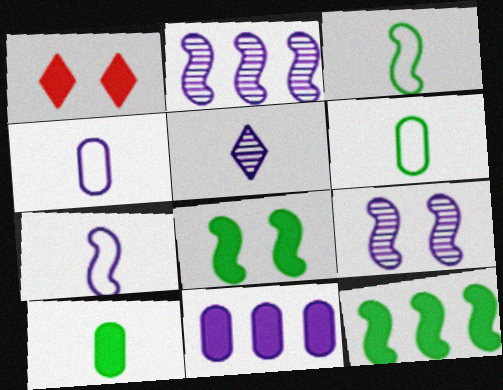[[1, 2, 6]]